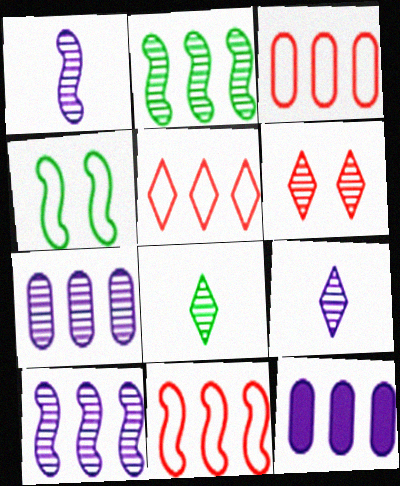[[2, 5, 12], 
[3, 5, 11]]